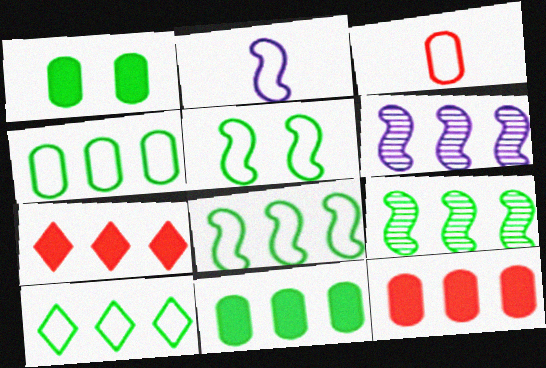[[4, 6, 7], 
[4, 8, 10], 
[6, 10, 12], 
[9, 10, 11]]